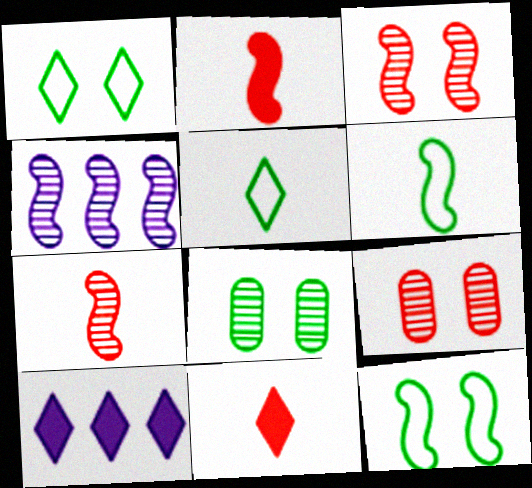[[2, 4, 12], 
[6, 9, 10]]